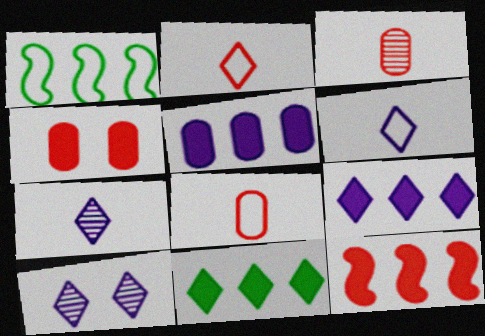[[1, 4, 7], 
[2, 10, 11], 
[5, 11, 12], 
[6, 9, 10]]